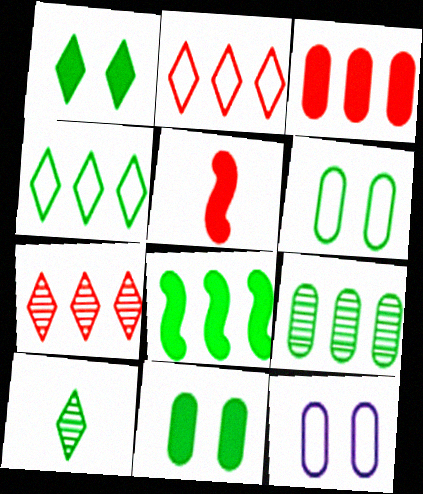[[1, 4, 10], 
[4, 8, 9], 
[6, 8, 10]]